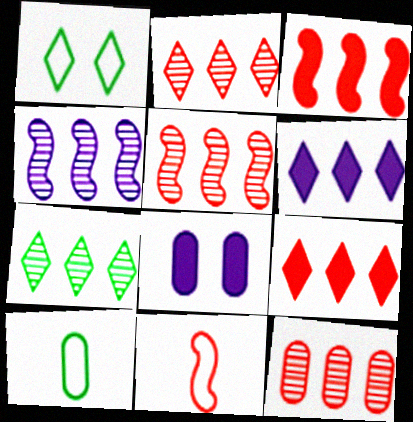[[2, 5, 12], 
[4, 7, 12], 
[7, 8, 11], 
[8, 10, 12]]